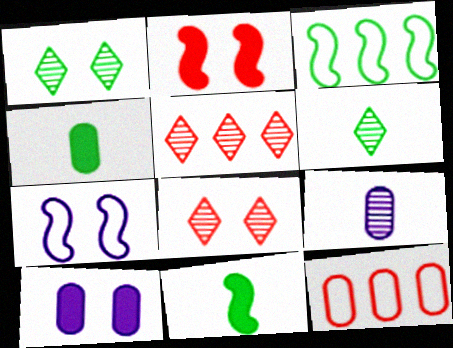[[1, 3, 4], 
[4, 5, 7]]